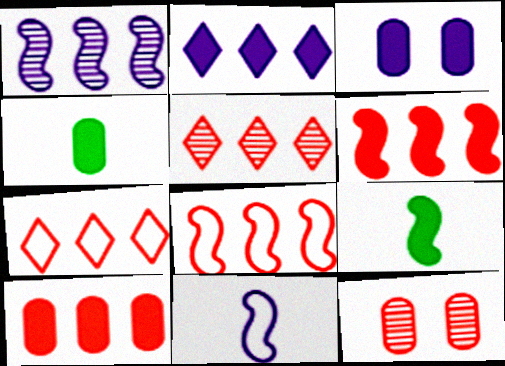[[3, 4, 10], 
[5, 8, 10]]